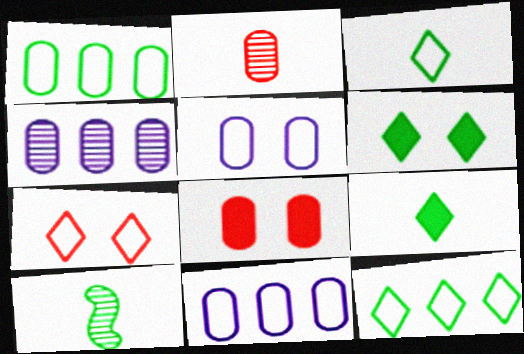[[1, 6, 10]]